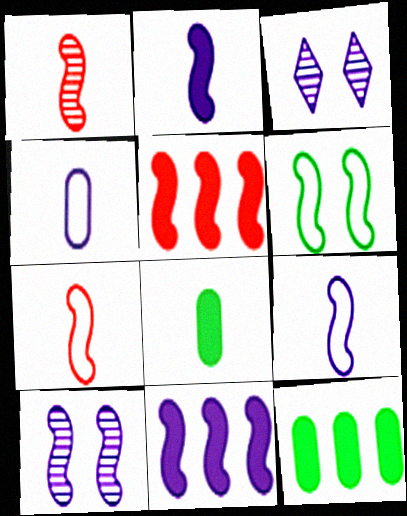[[1, 6, 11], 
[3, 4, 11], 
[3, 7, 12], 
[9, 10, 11]]